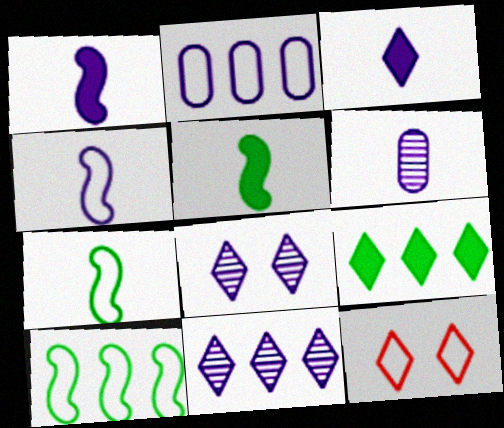[[1, 2, 8], 
[2, 7, 12], 
[3, 4, 6]]